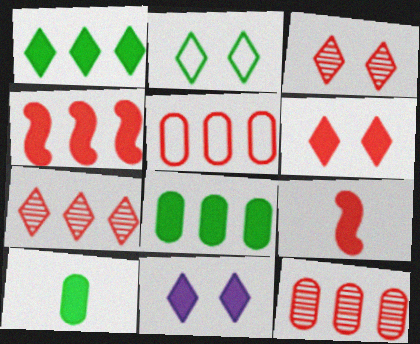[[2, 3, 11], 
[3, 5, 9], 
[4, 5, 7], 
[4, 10, 11], 
[8, 9, 11]]